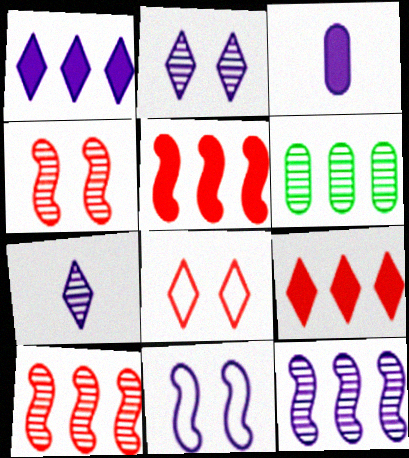[[4, 6, 7]]